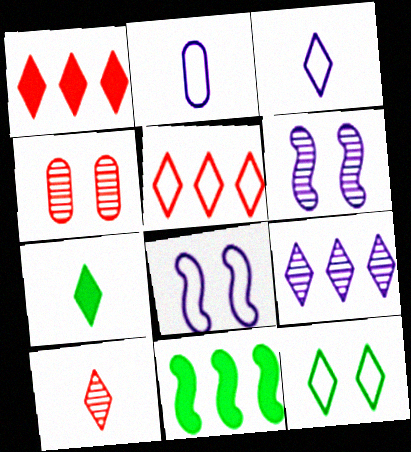[[3, 4, 11], 
[3, 5, 12], 
[3, 7, 10]]